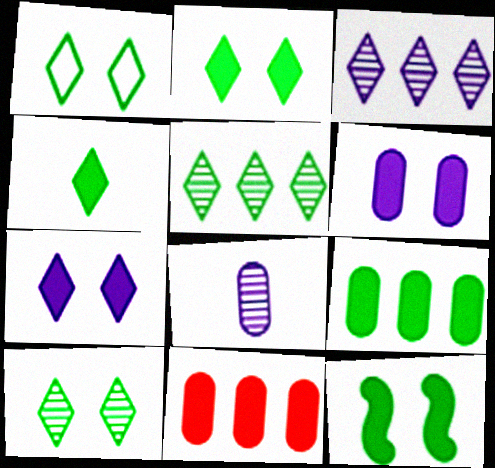[[1, 2, 10], 
[1, 4, 5], 
[4, 9, 12]]